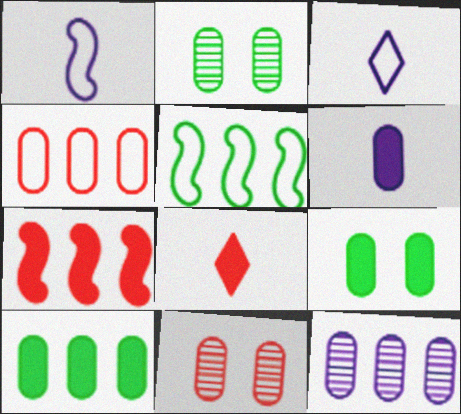[[2, 3, 7], 
[2, 4, 6], 
[4, 10, 12]]